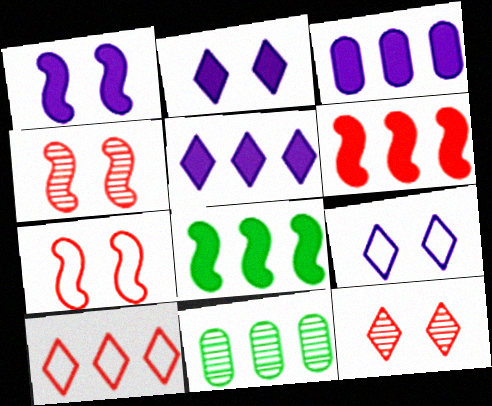[]